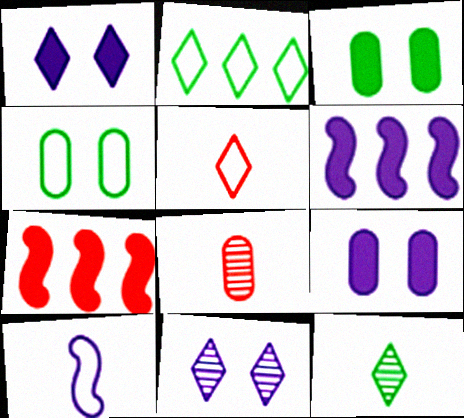[]